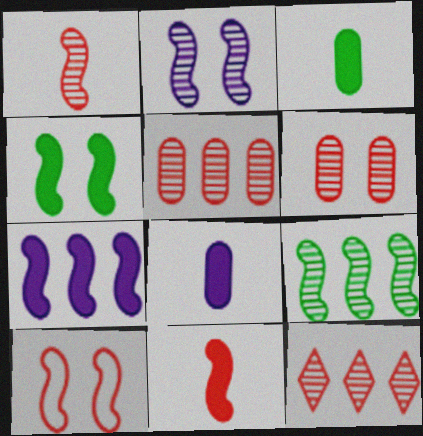[[1, 2, 9], 
[1, 6, 12], 
[2, 4, 10], 
[4, 7, 11]]